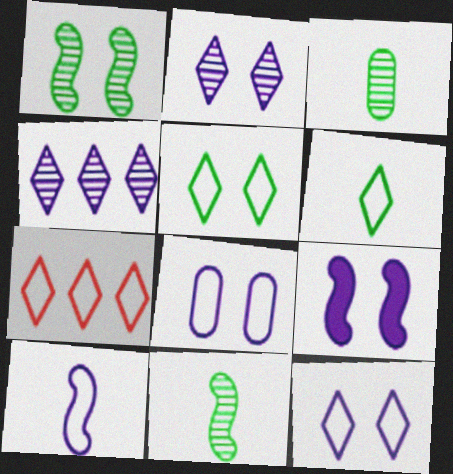[[2, 8, 9], 
[3, 7, 9], 
[6, 7, 12]]